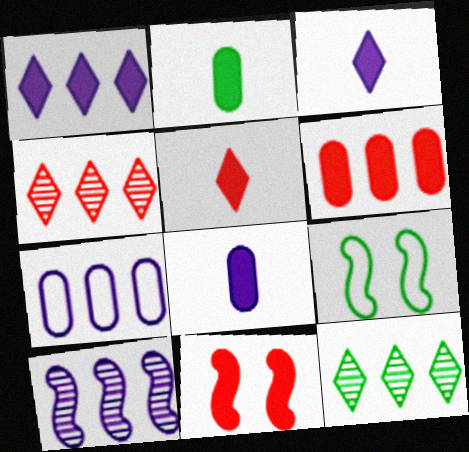[[1, 2, 11], 
[1, 7, 10], 
[2, 9, 12], 
[4, 8, 9], 
[5, 6, 11]]